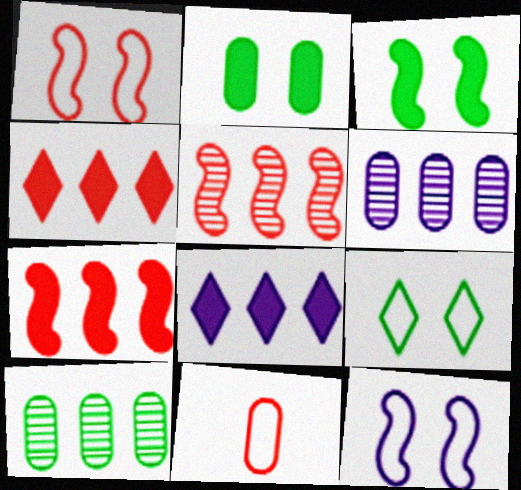[[2, 6, 11]]